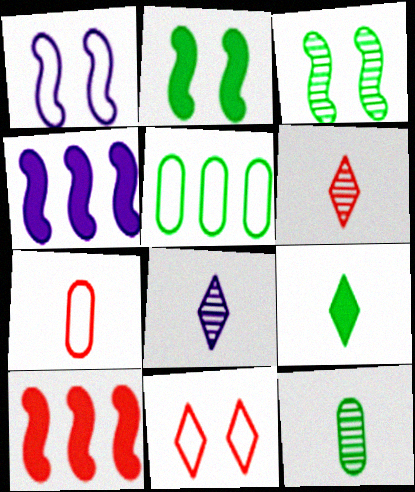[[3, 5, 9], 
[4, 11, 12]]